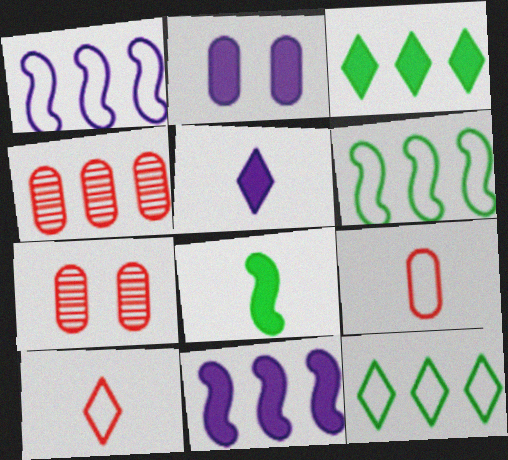[[1, 3, 4], 
[2, 5, 11], 
[4, 11, 12], 
[5, 6, 7]]